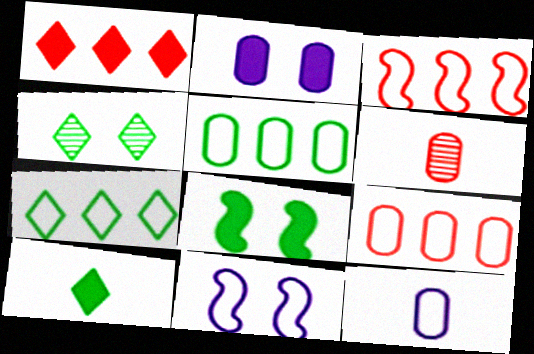[[2, 5, 6], 
[4, 7, 10]]